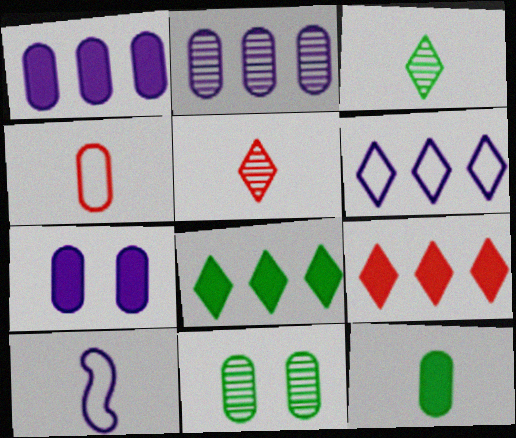[[1, 4, 11], 
[5, 10, 12], 
[9, 10, 11]]